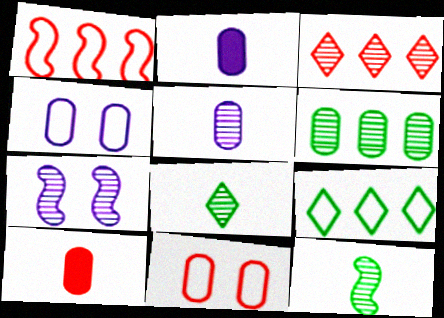[[2, 6, 11], 
[4, 6, 10], 
[7, 9, 10]]